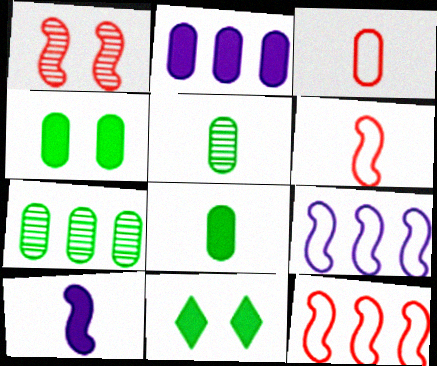[]